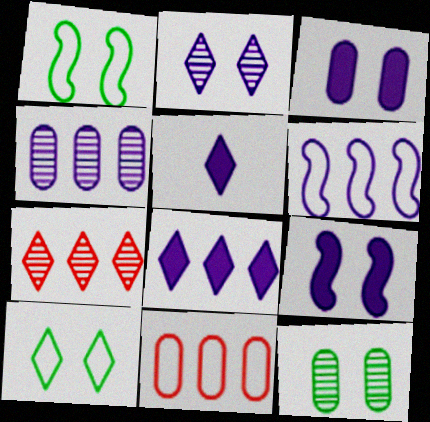[[4, 6, 8], 
[5, 7, 10]]